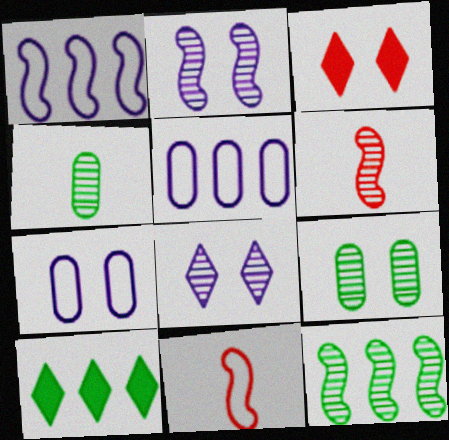[[1, 3, 4], 
[2, 6, 12], 
[6, 7, 10]]